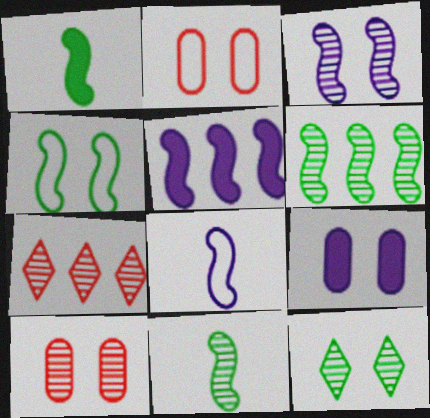[[1, 4, 6], 
[3, 5, 8], 
[3, 10, 12]]